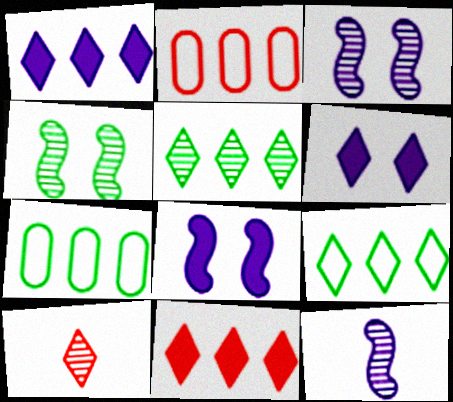[[6, 9, 10], 
[7, 8, 10]]